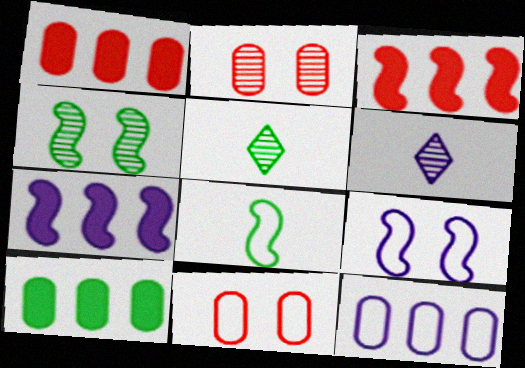[[1, 5, 9], 
[5, 7, 11]]